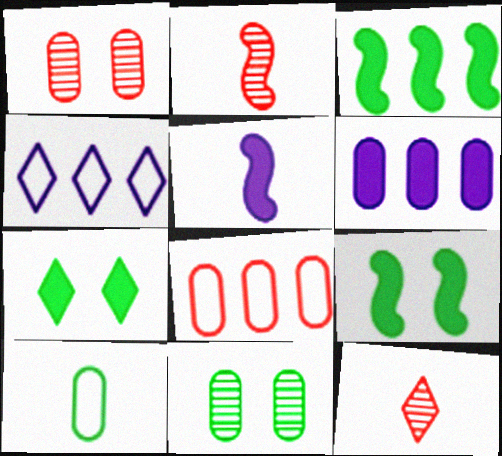[[1, 6, 10], 
[4, 7, 12], 
[5, 10, 12]]